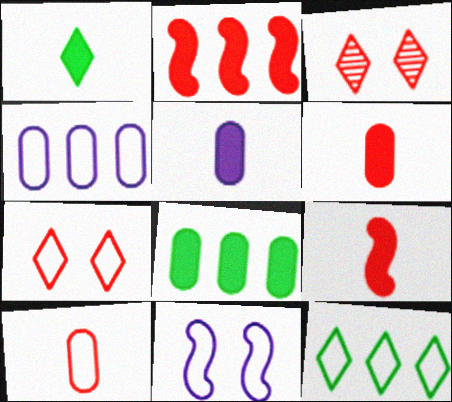[[1, 5, 9], 
[2, 3, 10], 
[10, 11, 12]]